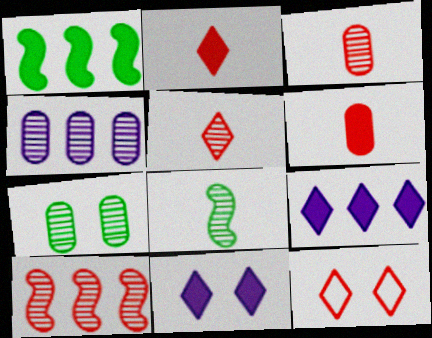[[1, 6, 11], 
[3, 4, 7], 
[6, 10, 12]]